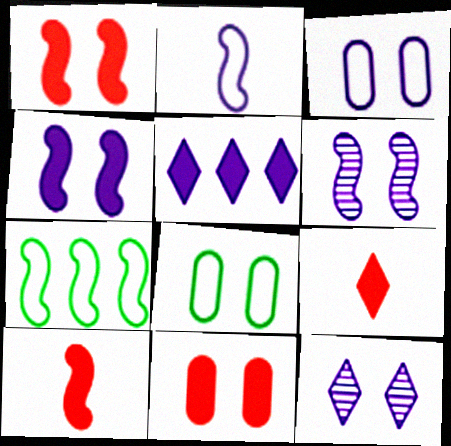[[1, 8, 12], 
[3, 4, 12], 
[6, 7, 10]]